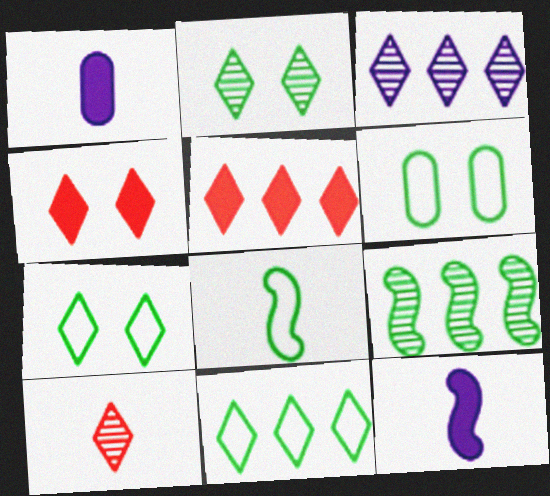[[1, 8, 10], 
[2, 3, 10], 
[3, 5, 11], 
[6, 8, 11]]